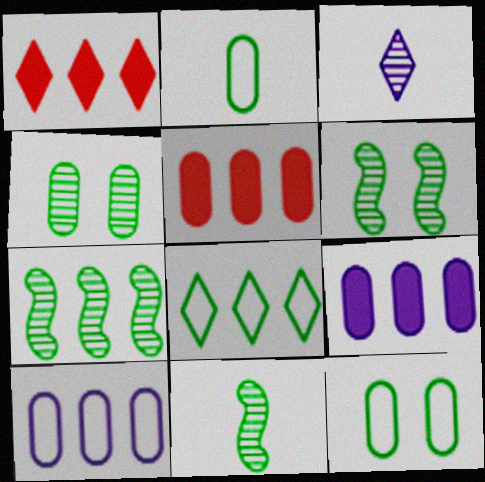[[1, 7, 10], 
[6, 7, 11]]